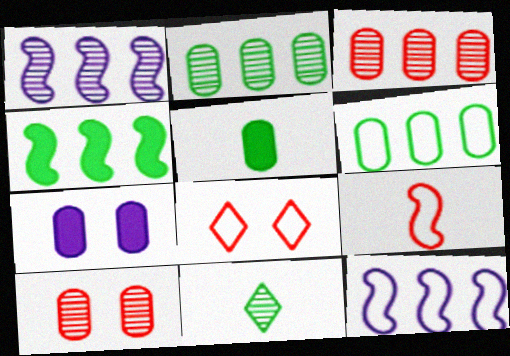[[1, 5, 8], 
[1, 10, 11]]